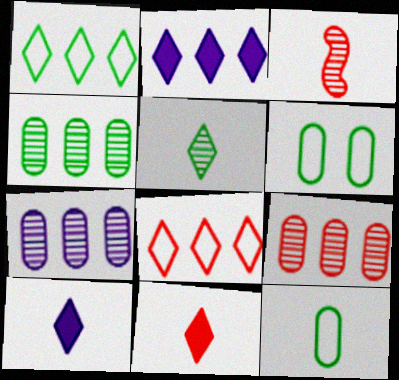[[2, 3, 6], 
[3, 10, 12], 
[4, 7, 9]]